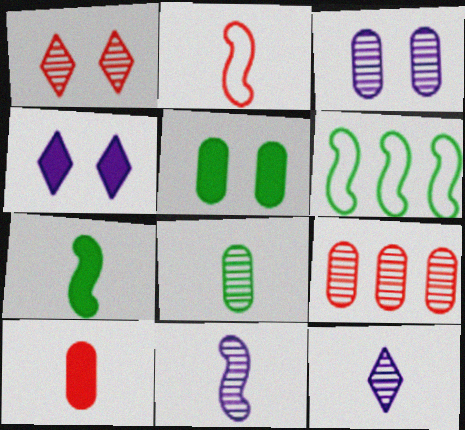[[2, 7, 11], 
[3, 8, 9]]